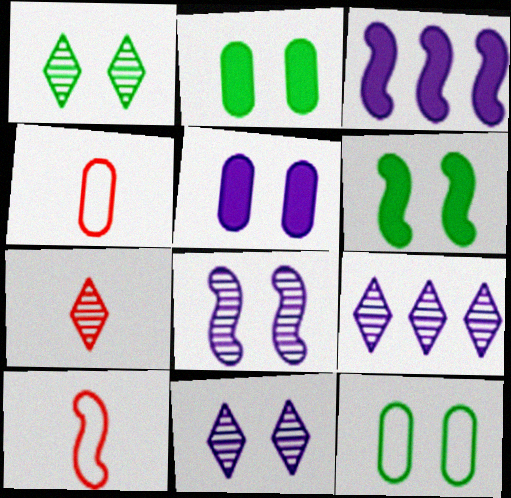[[1, 3, 4], 
[1, 6, 12], 
[1, 7, 9], 
[2, 9, 10], 
[3, 7, 12], 
[4, 6, 9]]